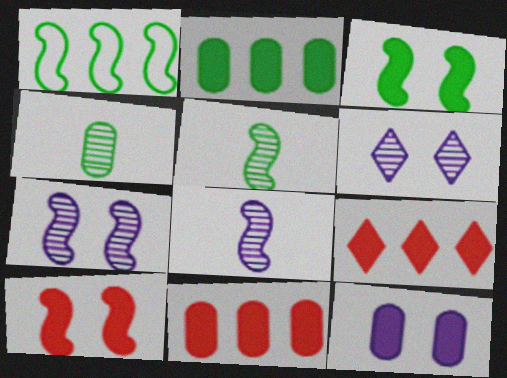[[1, 3, 5], 
[1, 8, 10]]